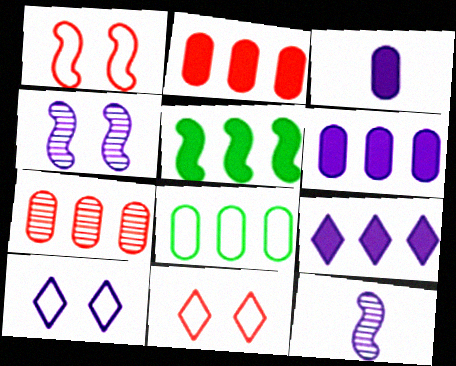[[1, 5, 12], 
[2, 5, 9], 
[6, 7, 8], 
[6, 10, 12]]